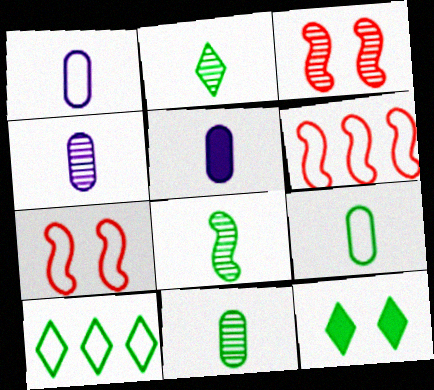[[1, 4, 5], 
[1, 7, 10], 
[2, 8, 11], 
[2, 10, 12], 
[3, 5, 10], 
[4, 6, 12]]